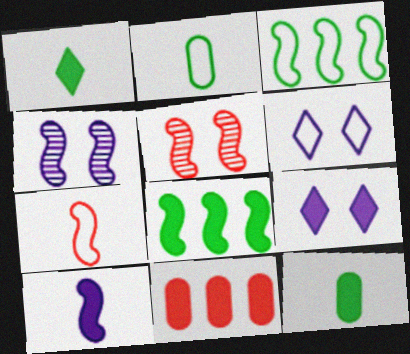[[3, 5, 10], 
[4, 7, 8]]